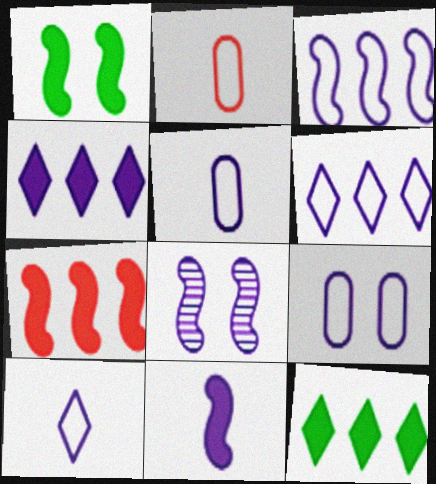[[1, 7, 11], 
[2, 8, 12], 
[3, 8, 11], 
[3, 9, 10], 
[4, 5, 8]]